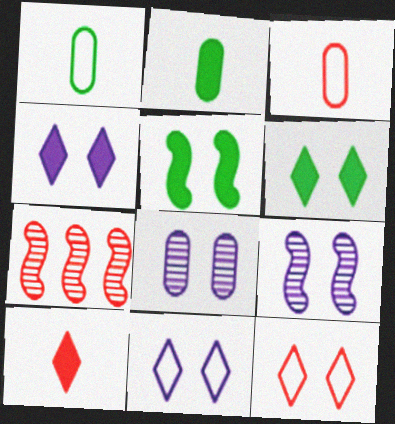[[1, 4, 7], 
[2, 7, 11], 
[5, 8, 12]]